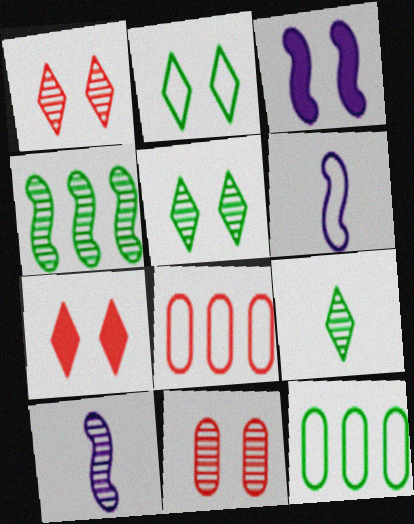[[2, 3, 11], 
[2, 6, 8], 
[3, 8, 9], 
[7, 10, 12]]